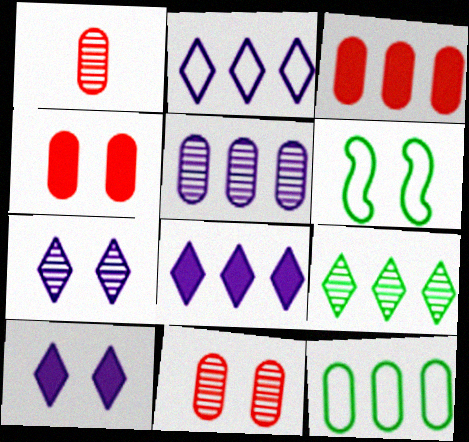[[1, 6, 8], 
[3, 5, 12], 
[4, 6, 7], 
[6, 10, 11]]